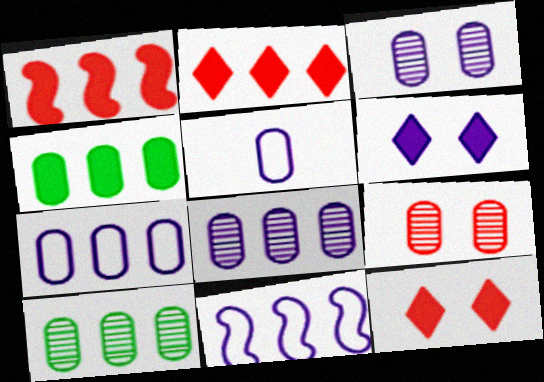[[2, 10, 11], 
[4, 5, 9]]